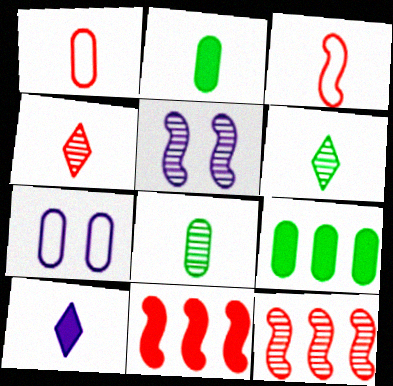[[3, 8, 10], 
[6, 7, 11]]